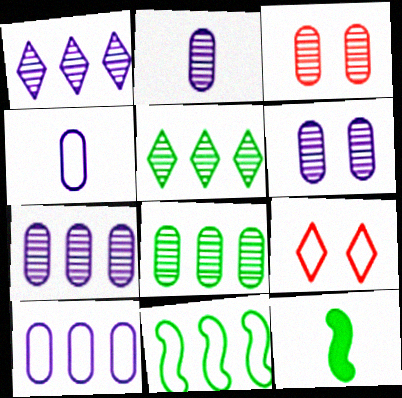[[2, 3, 8], 
[2, 6, 7], 
[4, 9, 11], 
[7, 9, 12]]